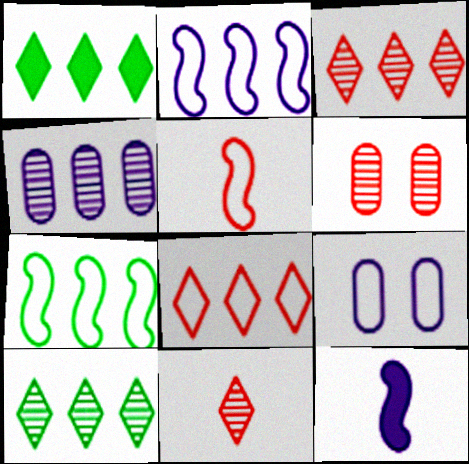[]